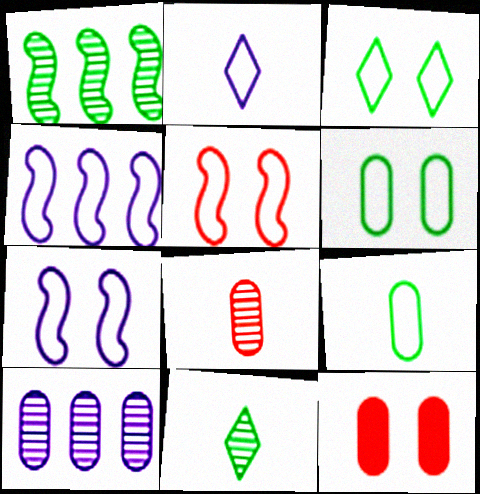[[1, 2, 12], 
[4, 11, 12], 
[9, 10, 12]]